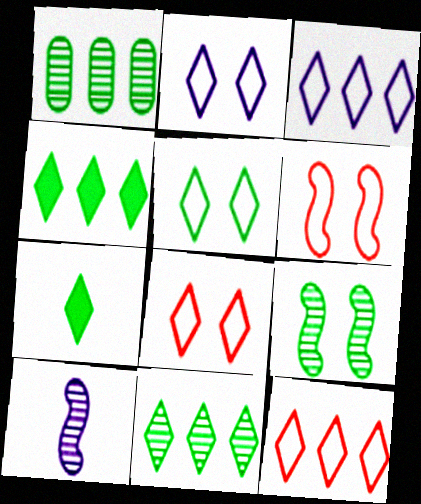[[2, 5, 8], 
[5, 7, 11]]